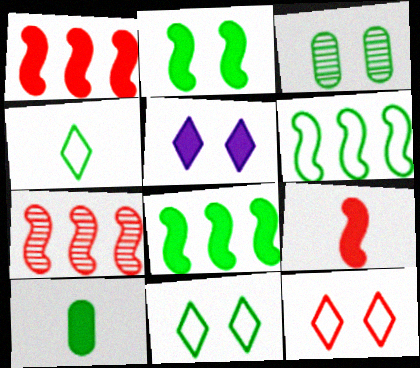[[1, 5, 10], 
[2, 3, 11], 
[3, 4, 8]]